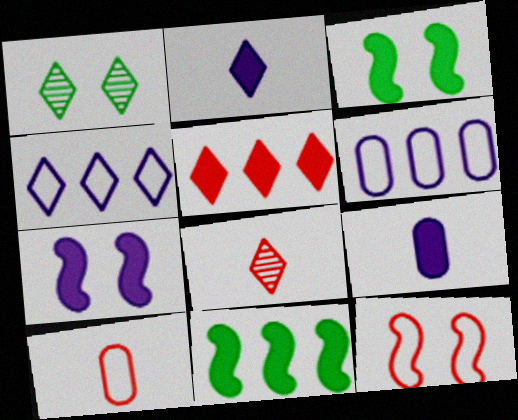[[3, 5, 9], 
[3, 6, 8]]